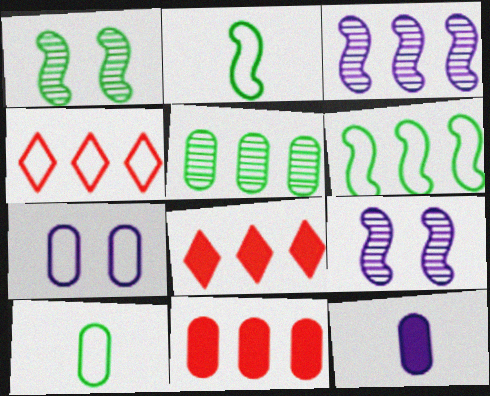[[1, 4, 12], 
[2, 4, 7], 
[8, 9, 10]]